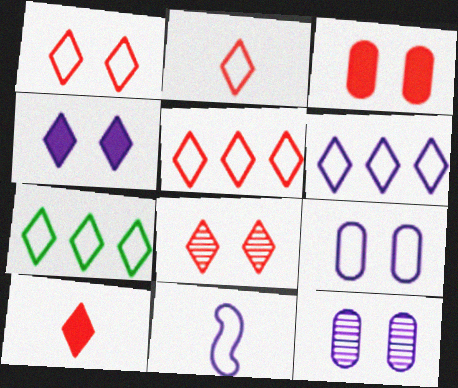[[1, 2, 5], 
[5, 6, 7], 
[5, 8, 10], 
[6, 9, 11]]